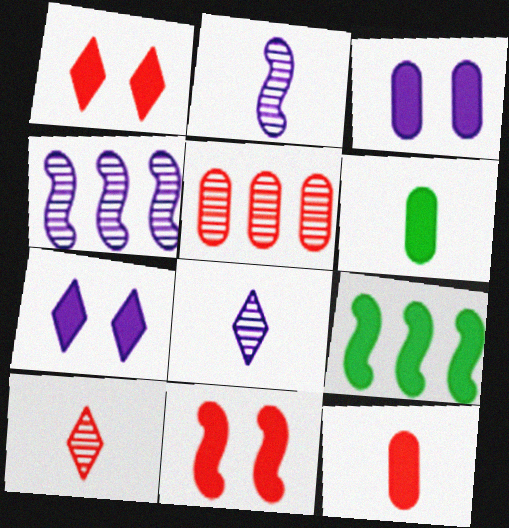[[7, 9, 12]]